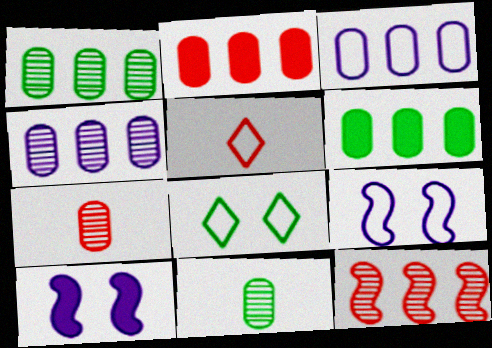[[1, 2, 3], 
[1, 5, 10]]